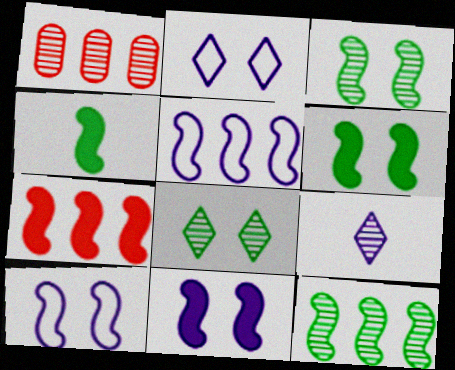[[1, 2, 4], 
[1, 3, 9], 
[4, 7, 11], 
[5, 7, 12]]